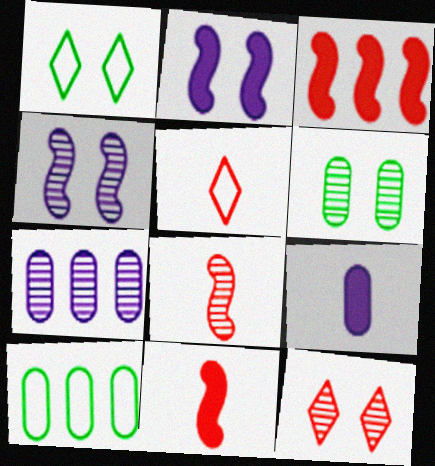[[1, 7, 11], 
[4, 6, 12]]